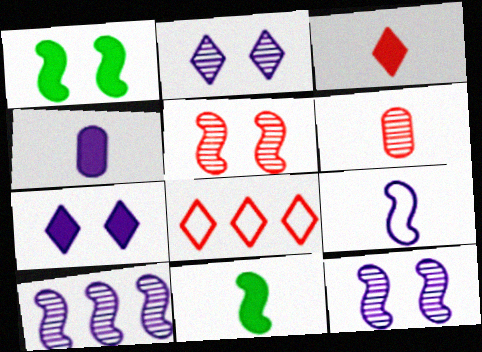[[3, 4, 11]]